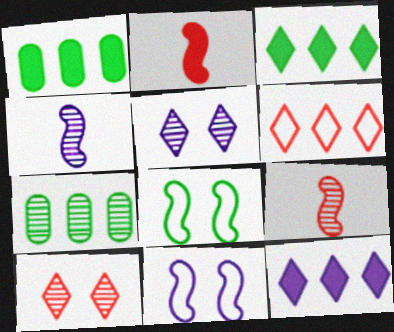[[4, 7, 10], 
[5, 7, 9]]